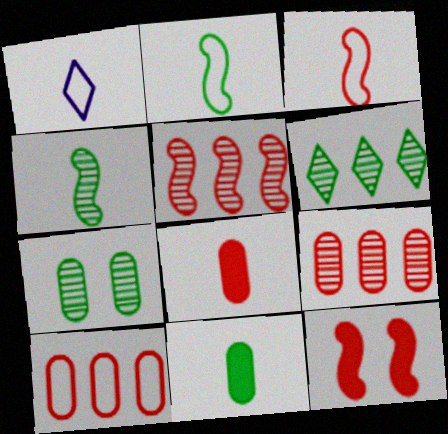[[1, 4, 8], 
[3, 5, 12], 
[4, 6, 7]]